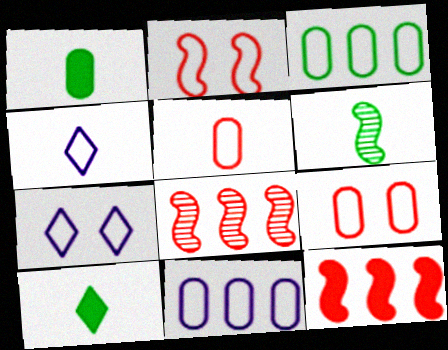[[1, 7, 8], 
[2, 3, 4]]